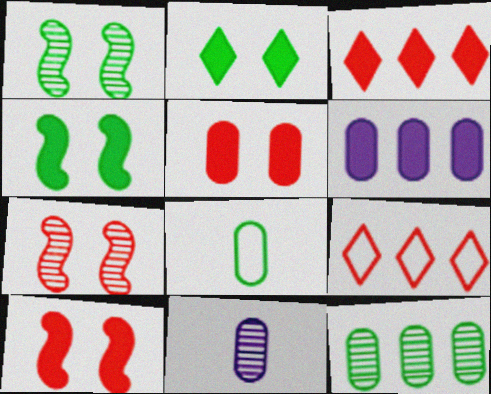[[4, 9, 11]]